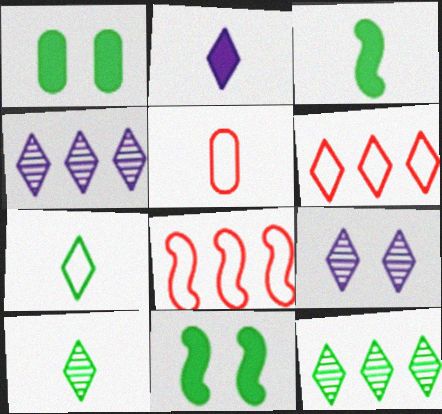[[4, 5, 11]]